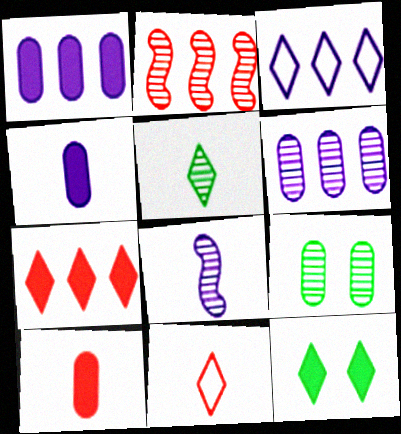[]